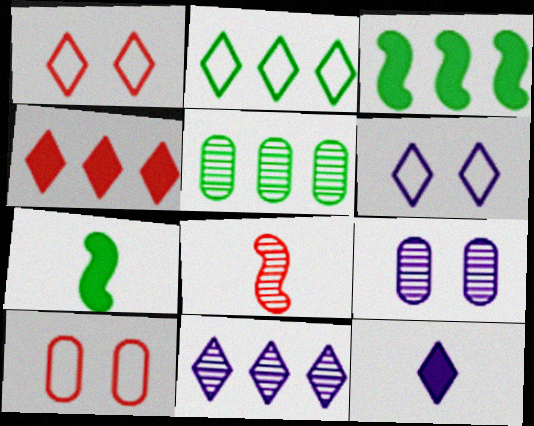[[2, 3, 5], 
[2, 4, 11], 
[4, 8, 10], 
[6, 11, 12], 
[7, 10, 11]]